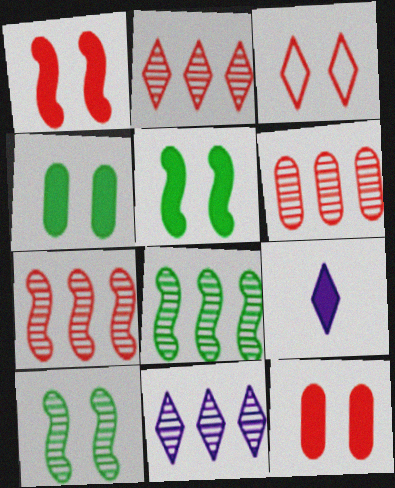[[2, 6, 7], 
[6, 8, 11]]